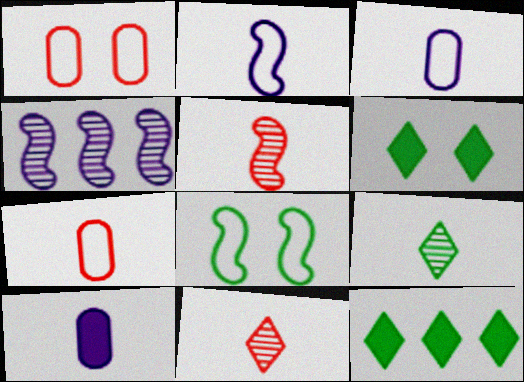[[4, 6, 7]]